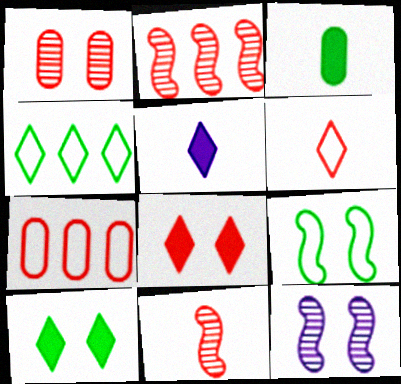[[7, 8, 11]]